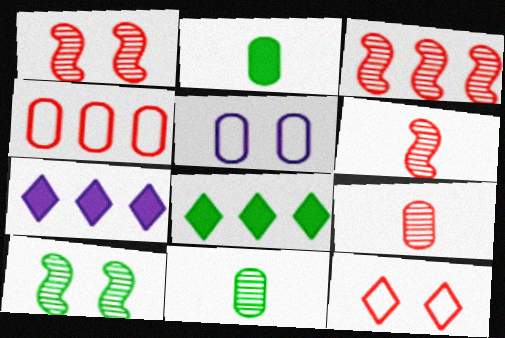[[1, 3, 6], 
[5, 6, 8]]